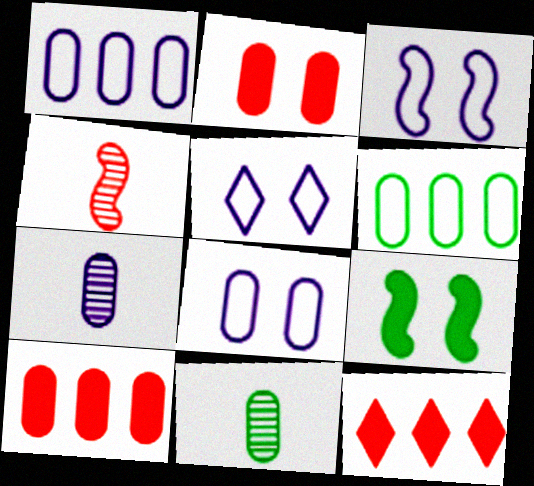[[1, 2, 11], 
[2, 6, 7], 
[3, 5, 8], 
[3, 11, 12], 
[8, 10, 11]]